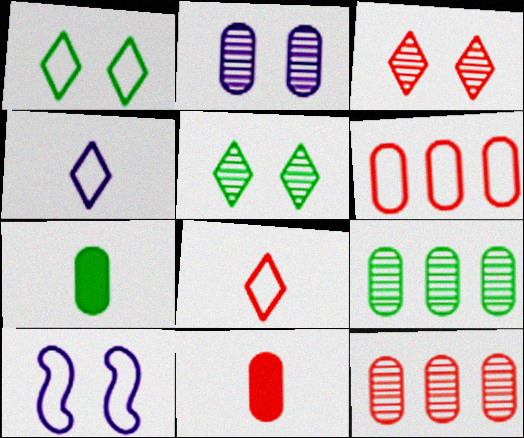[[2, 6, 7]]